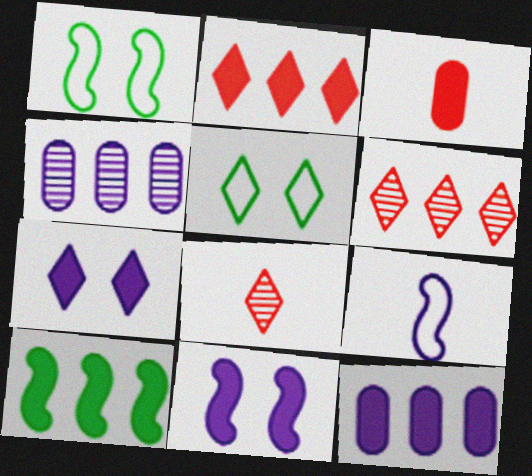[[1, 8, 12], 
[2, 10, 12], 
[3, 7, 10], 
[4, 7, 9]]